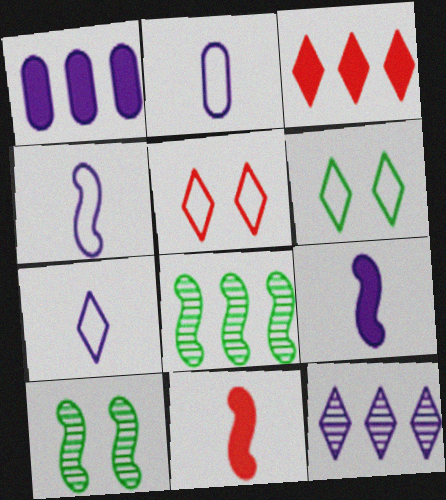[[2, 3, 10], 
[2, 4, 7]]